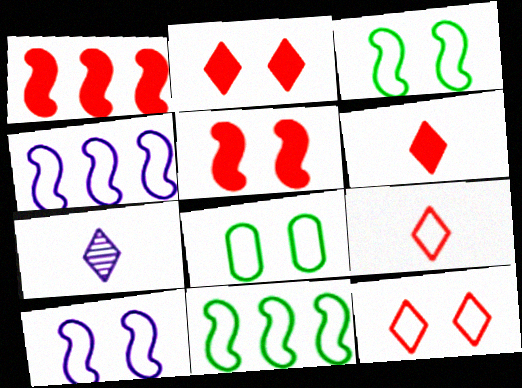[[1, 7, 8], 
[4, 8, 9], 
[8, 10, 12]]